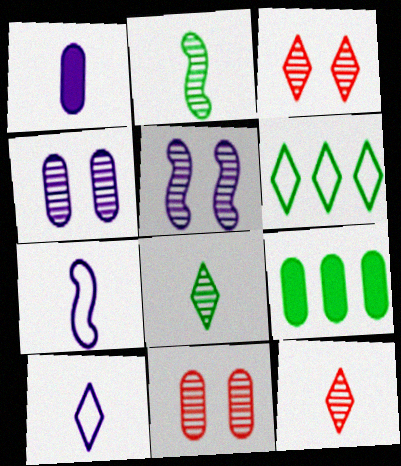[[3, 7, 9]]